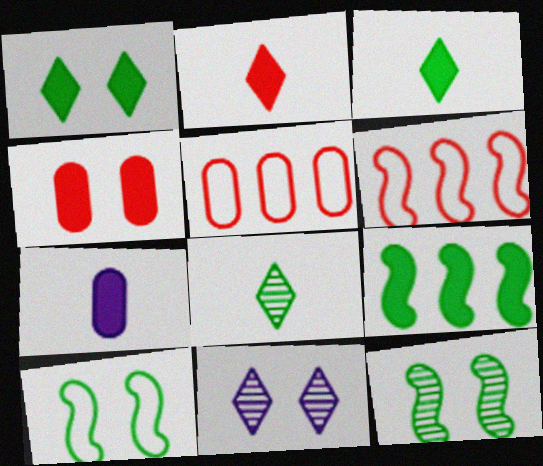[[4, 10, 11]]